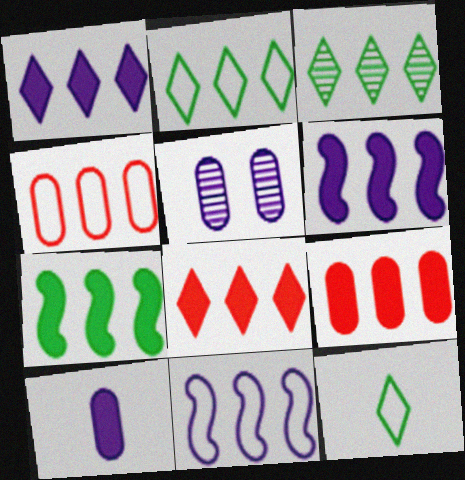[[1, 7, 9], 
[2, 4, 11], 
[3, 4, 6], 
[3, 9, 11]]